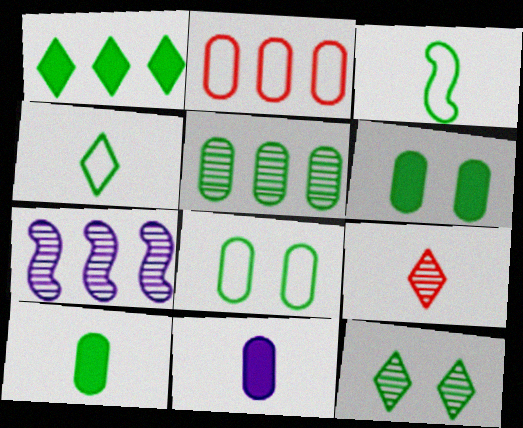[[1, 2, 7], 
[1, 4, 12], 
[3, 9, 11], 
[5, 8, 10]]